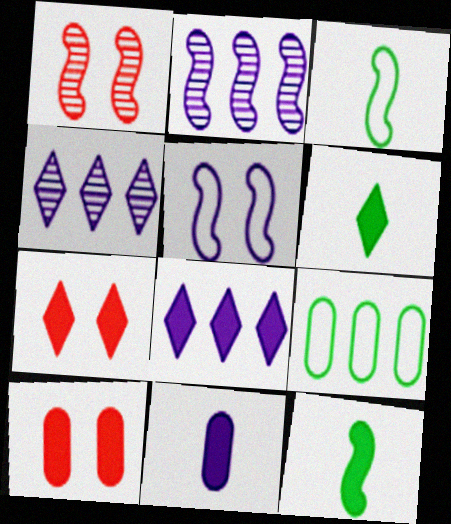[[3, 4, 10], 
[4, 5, 11], 
[6, 7, 8], 
[8, 10, 12]]